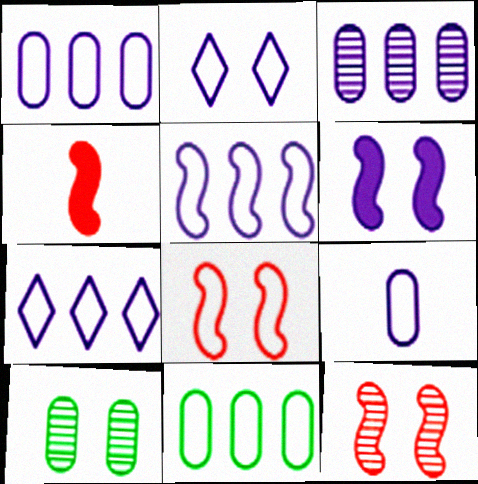[[1, 5, 7], 
[2, 5, 9], 
[4, 7, 10]]